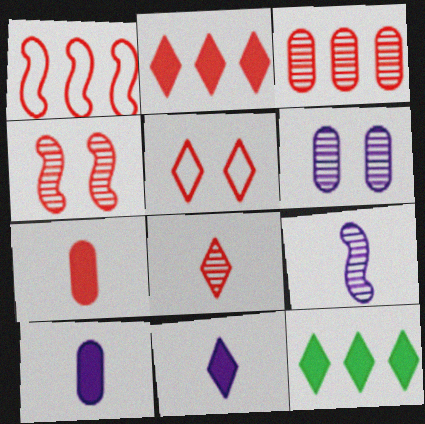[[1, 2, 3], 
[2, 5, 8], 
[3, 4, 8]]